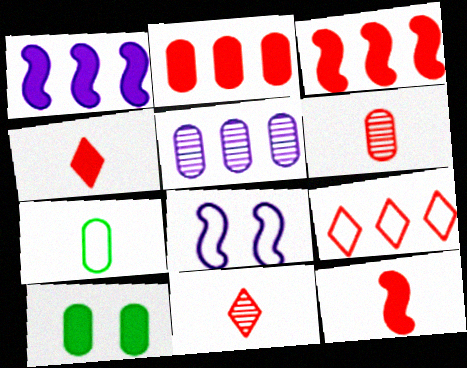[[1, 4, 10], 
[7, 8, 9]]